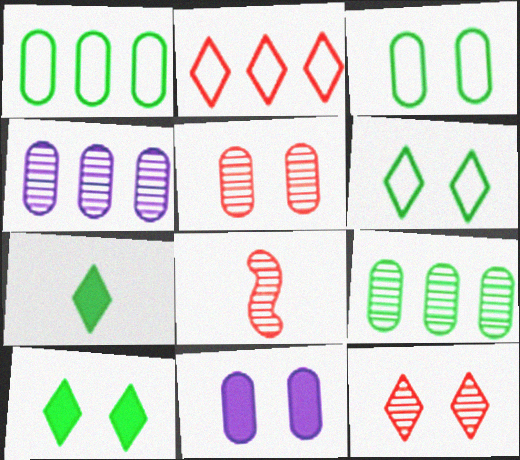[[3, 5, 11]]